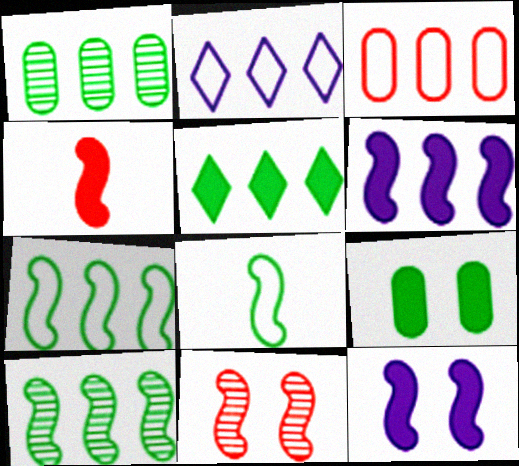[[1, 5, 7], 
[2, 3, 7], 
[6, 8, 11]]